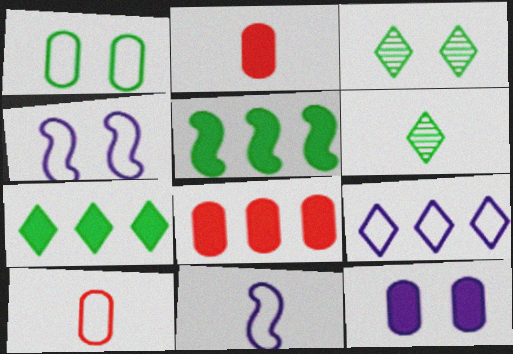[[1, 5, 6], 
[2, 6, 11], 
[3, 8, 11], 
[4, 6, 8]]